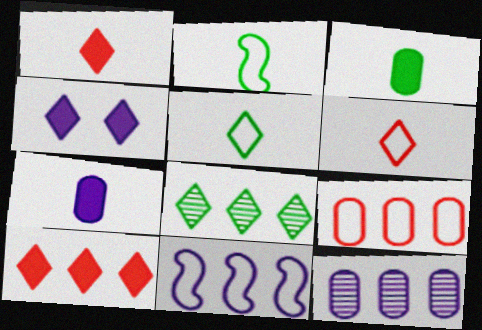[[4, 6, 8]]